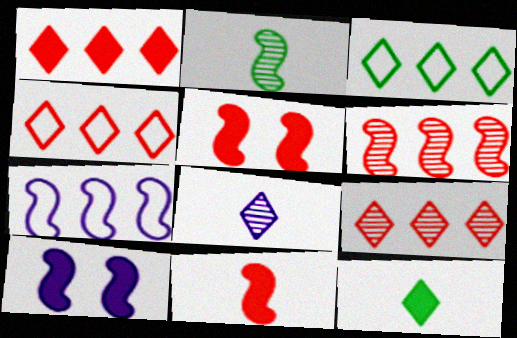[[1, 4, 9], 
[2, 5, 7]]